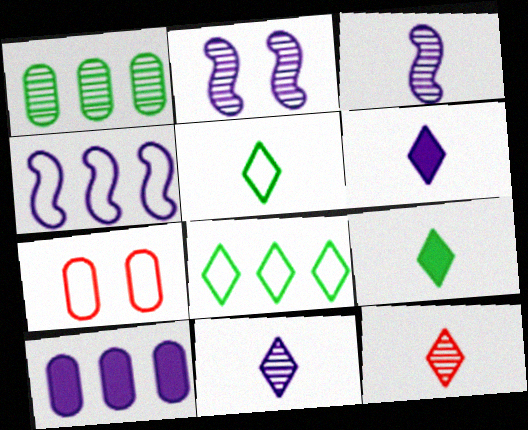[[1, 2, 12], 
[4, 5, 7], 
[5, 6, 12]]